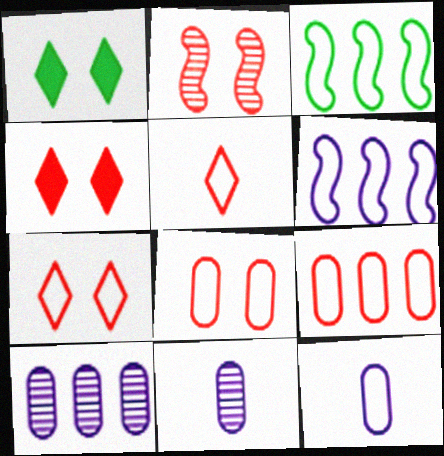[[2, 4, 8], 
[3, 4, 11], 
[3, 7, 12]]